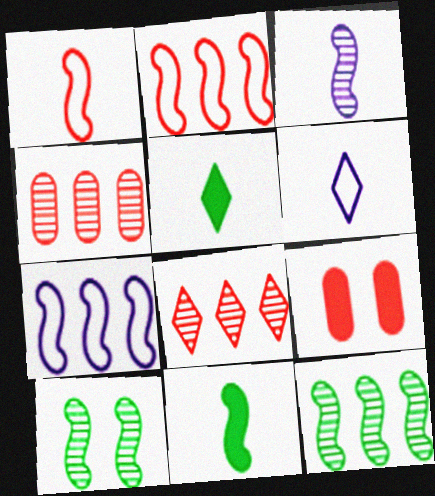[[1, 3, 11], 
[1, 8, 9], 
[6, 9, 12]]